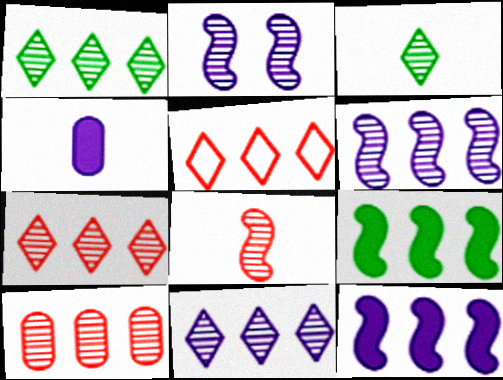[[1, 6, 10], 
[1, 7, 11], 
[2, 3, 10]]